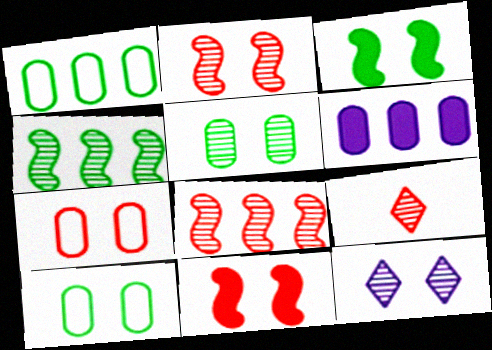[[2, 5, 12], 
[3, 7, 12], 
[10, 11, 12]]